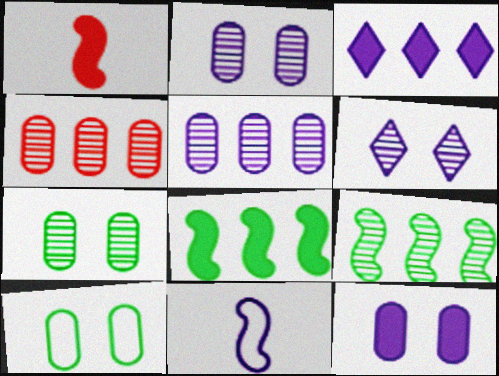[[2, 3, 11]]